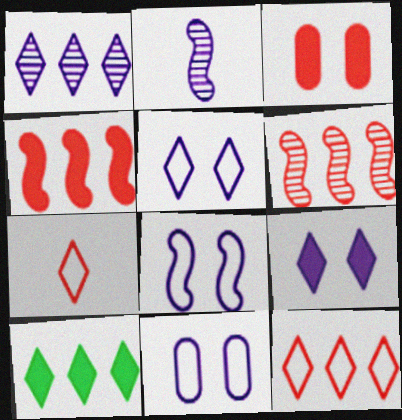[[1, 10, 12], 
[3, 6, 7], 
[5, 8, 11]]